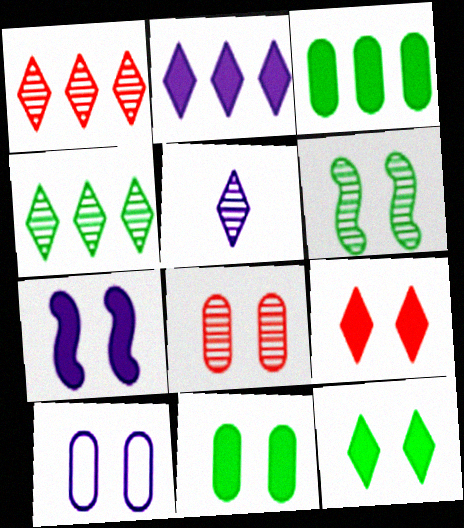[[6, 9, 10], 
[7, 9, 11], 
[8, 10, 11]]